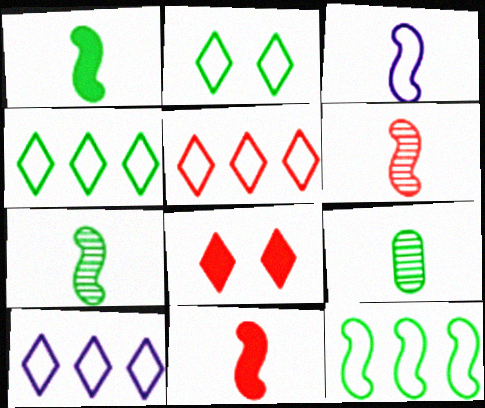[[1, 3, 6], 
[3, 7, 11], 
[4, 5, 10]]